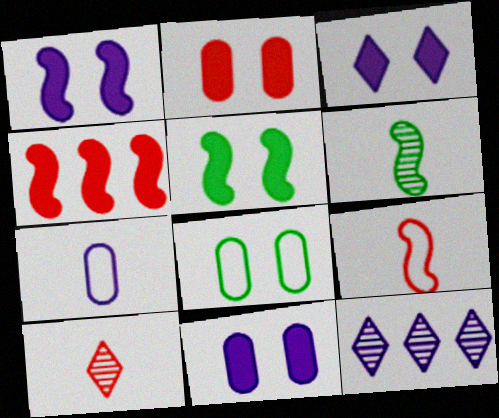[[1, 3, 11], 
[1, 7, 12], 
[2, 3, 5]]